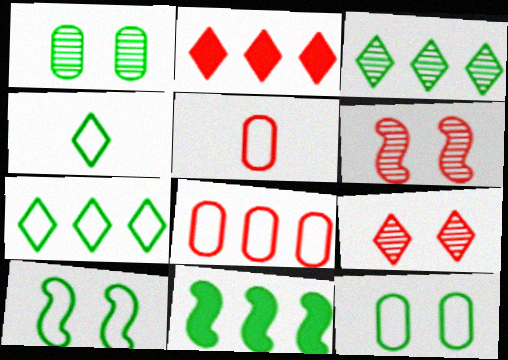[[1, 4, 11], 
[2, 5, 6]]